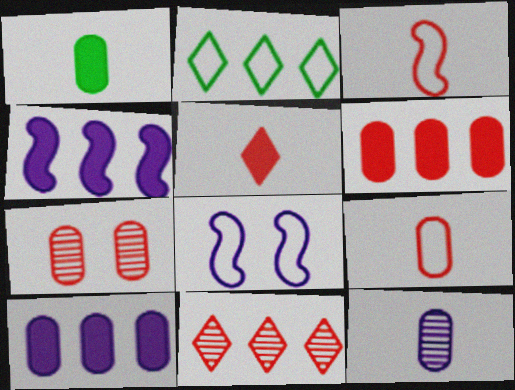[[1, 8, 11], 
[1, 9, 12], 
[2, 8, 9], 
[6, 7, 9]]